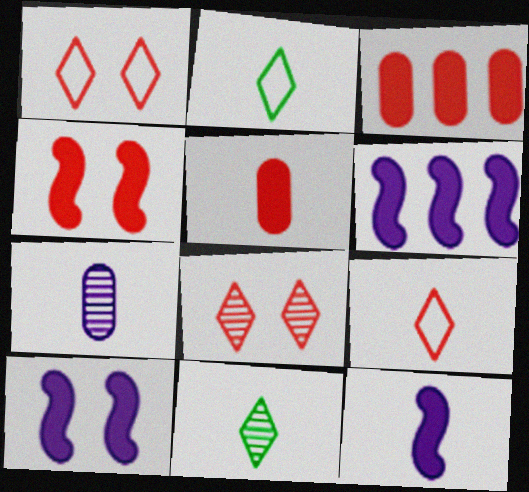[[6, 10, 12]]